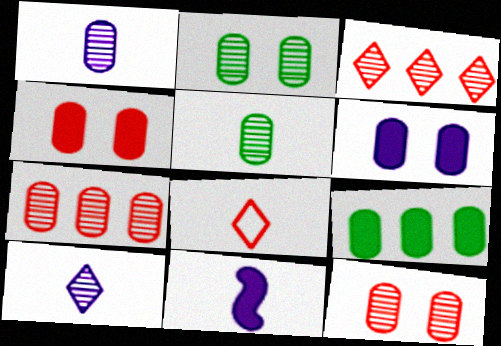[[1, 2, 7], 
[5, 8, 11]]